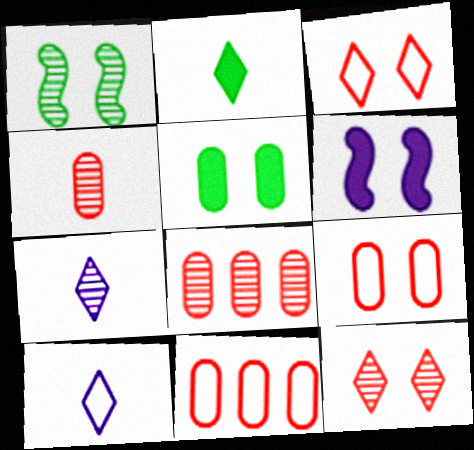[[1, 7, 8]]